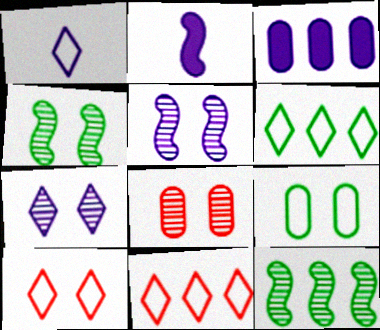[[1, 3, 5], 
[1, 6, 10], 
[2, 6, 8], 
[3, 11, 12], 
[4, 7, 8]]